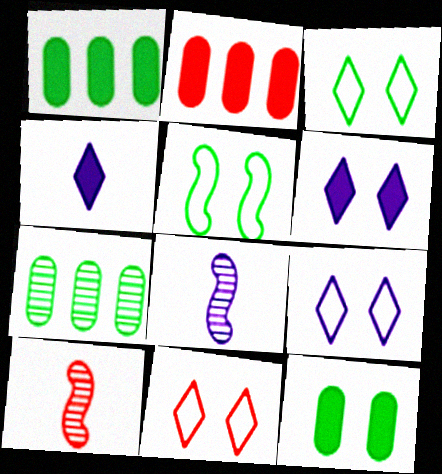[[1, 8, 11], 
[1, 9, 10], 
[2, 3, 8], 
[2, 10, 11], 
[3, 9, 11]]